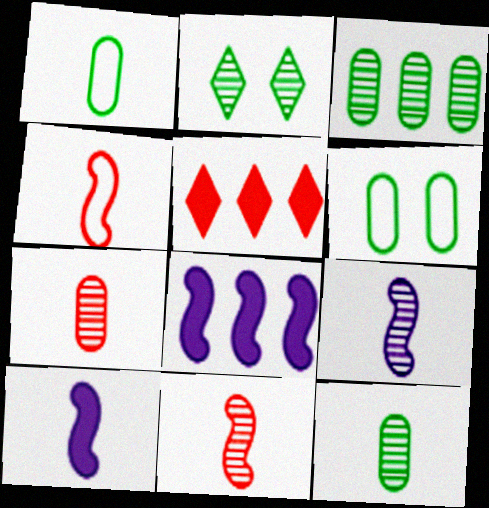[[5, 6, 9]]